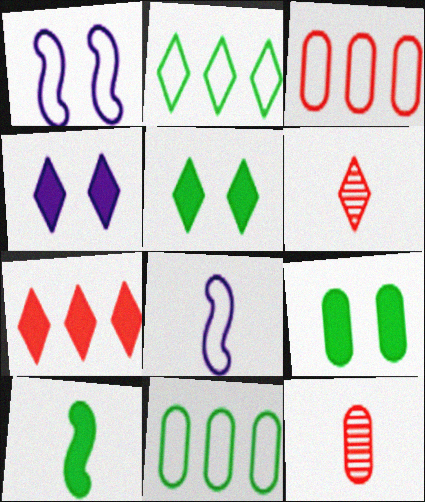[[2, 4, 6]]